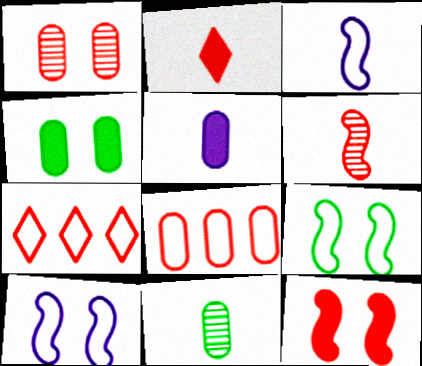[[2, 3, 11]]